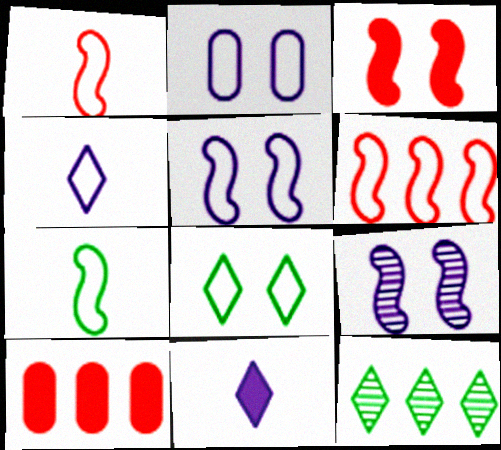[[5, 6, 7]]